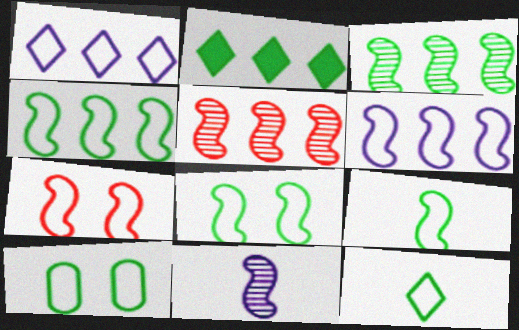[[4, 8, 9], 
[4, 10, 12], 
[6, 7, 9]]